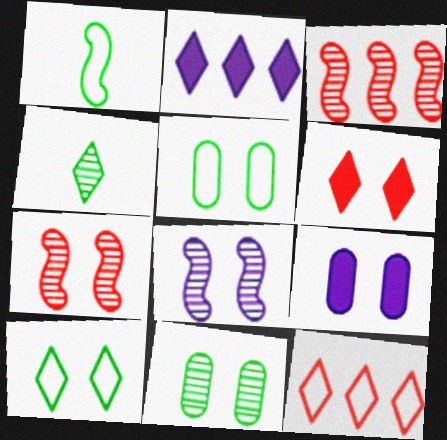[[5, 6, 8], 
[7, 9, 10]]